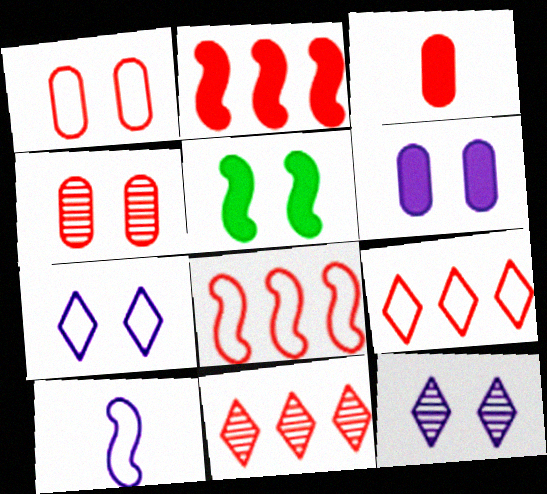[[1, 5, 12], 
[4, 5, 7]]